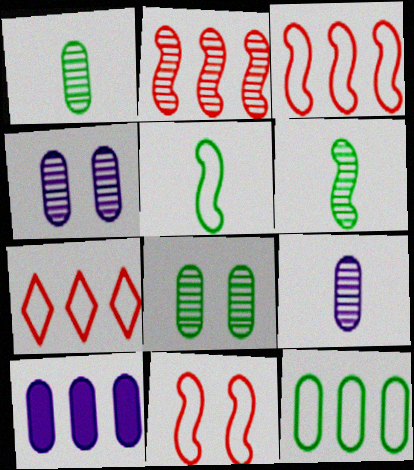[]